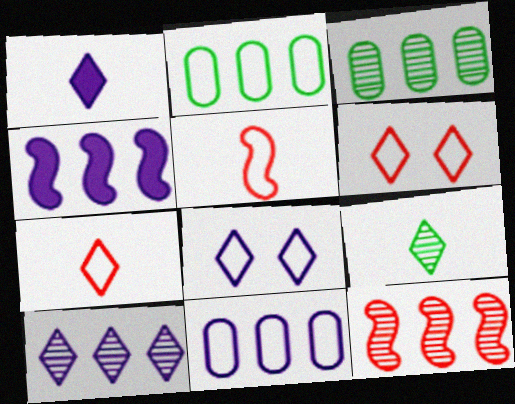[[1, 7, 9], 
[1, 8, 10], 
[2, 5, 8], 
[3, 10, 12], 
[4, 10, 11]]